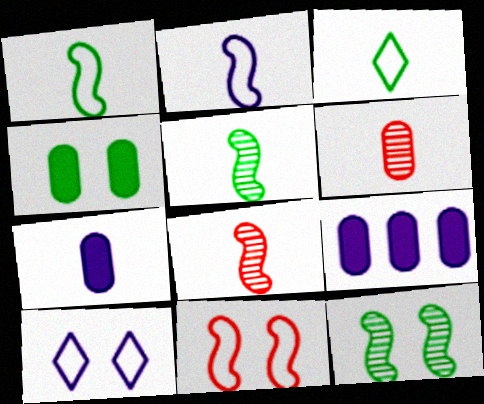[[3, 7, 8]]